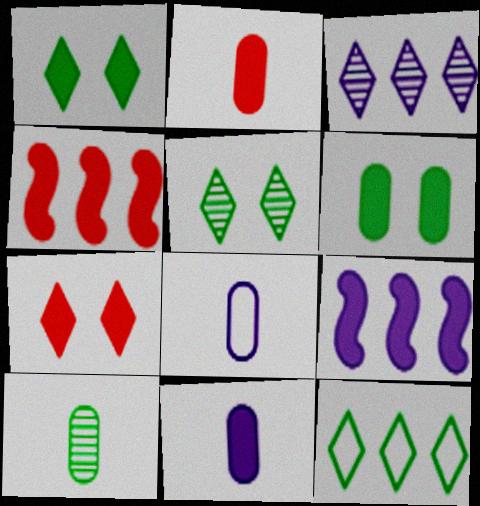[[1, 2, 9], 
[1, 4, 11], 
[2, 4, 7], 
[2, 8, 10], 
[4, 5, 8]]